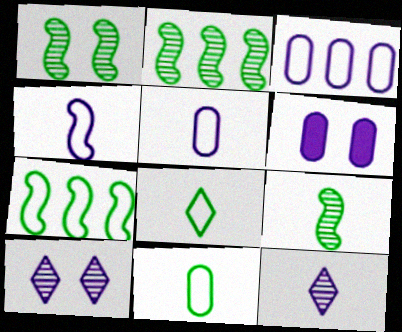[[1, 2, 9]]